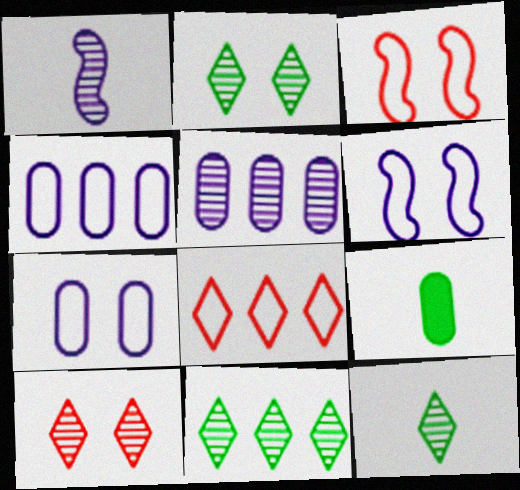[[2, 11, 12]]